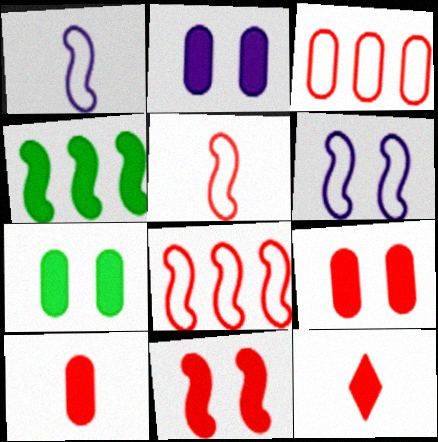[[2, 4, 12], 
[2, 7, 9]]